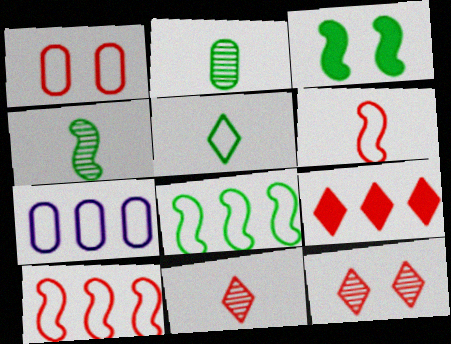[[3, 4, 8], 
[3, 7, 11]]